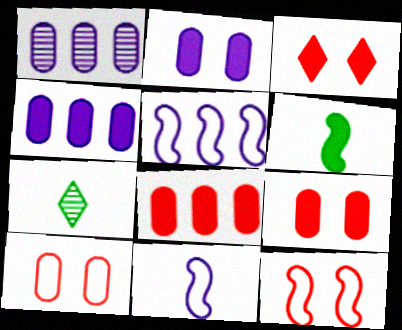[[3, 4, 6], 
[4, 7, 12], 
[5, 7, 9]]